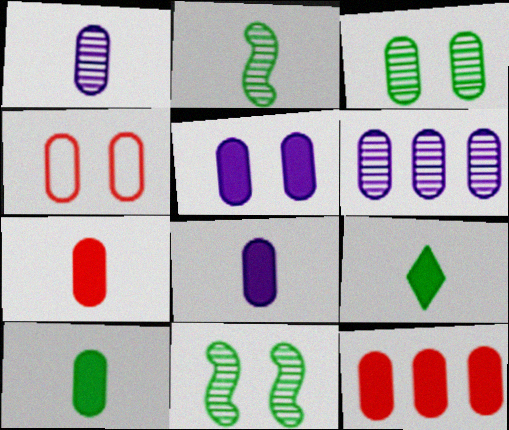[[3, 4, 5], 
[4, 6, 10], 
[5, 10, 12], 
[7, 8, 10]]